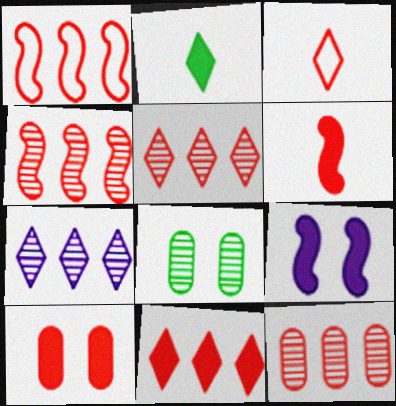[[1, 11, 12], 
[3, 4, 10], 
[4, 5, 12], 
[6, 10, 11]]